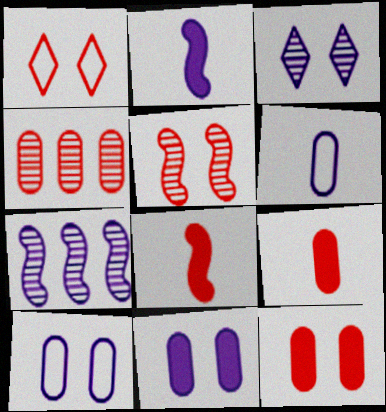[[1, 4, 8], 
[1, 5, 12]]